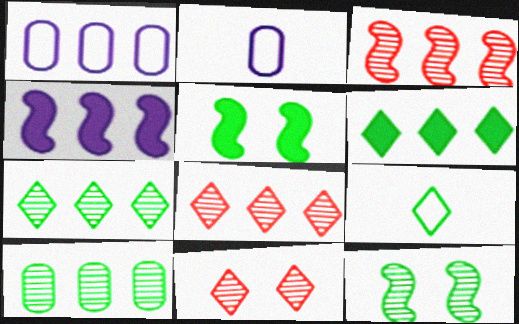[[1, 3, 6], 
[2, 5, 8], 
[5, 9, 10]]